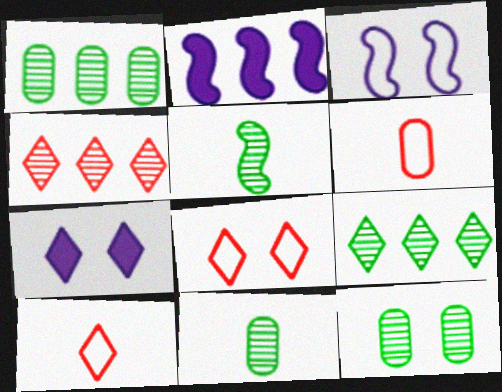[[1, 11, 12], 
[2, 8, 11], 
[2, 10, 12], 
[5, 9, 12], 
[7, 9, 10]]